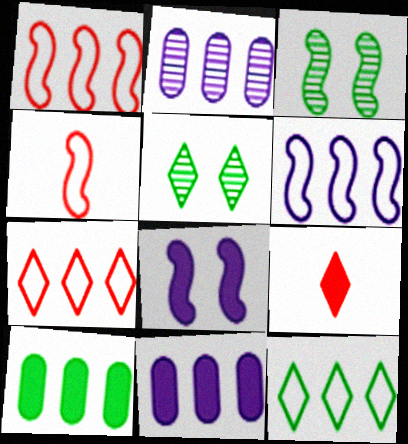[[4, 5, 11], 
[8, 9, 10]]